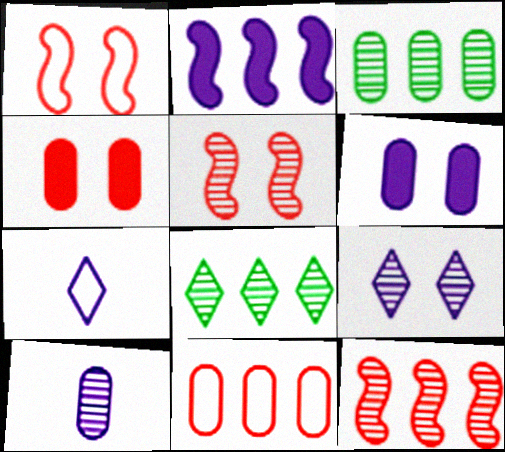[[2, 8, 11], 
[5, 8, 10]]